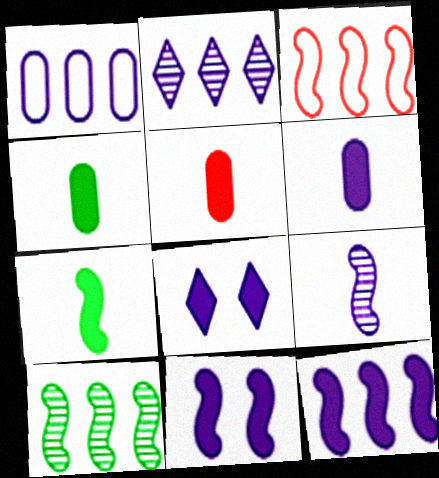[[1, 2, 12], 
[1, 8, 9], 
[3, 10, 12], 
[4, 5, 6], 
[6, 8, 12]]